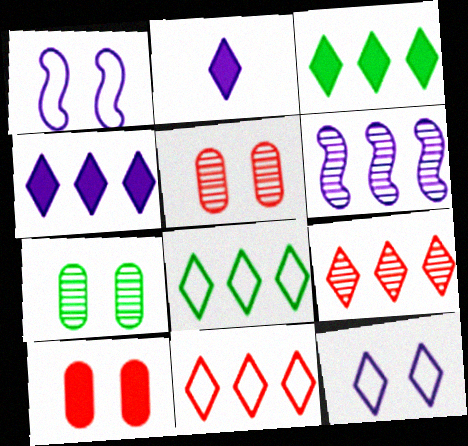[[4, 8, 9]]